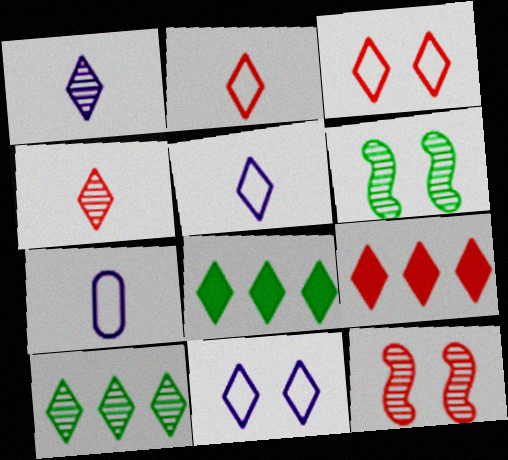[[1, 3, 8], 
[3, 4, 9], 
[4, 8, 11], 
[6, 7, 9], 
[7, 8, 12]]